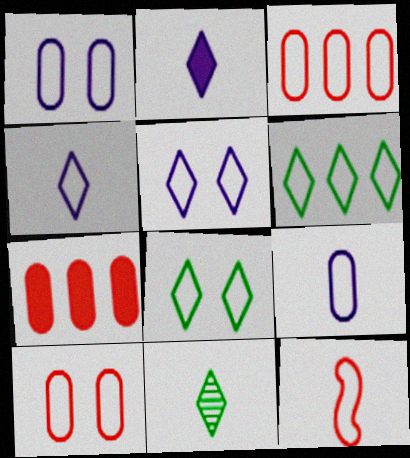[[1, 6, 12]]